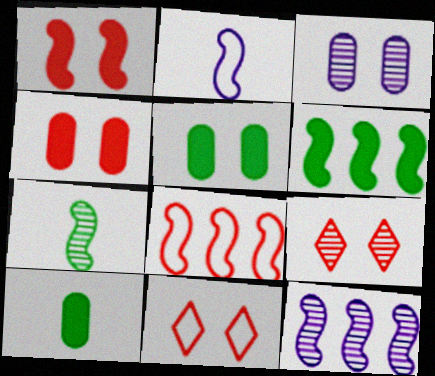[[6, 8, 12], 
[10, 11, 12]]